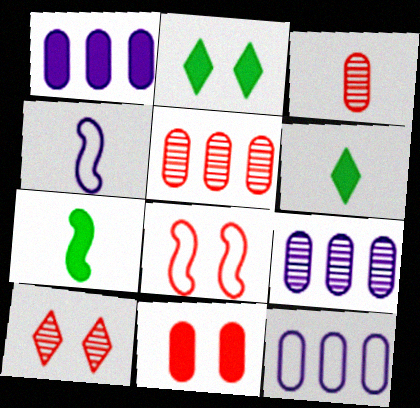[[1, 9, 12], 
[2, 4, 5], 
[3, 4, 6], 
[6, 8, 9], 
[7, 10, 12], 
[8, 10, 11]]